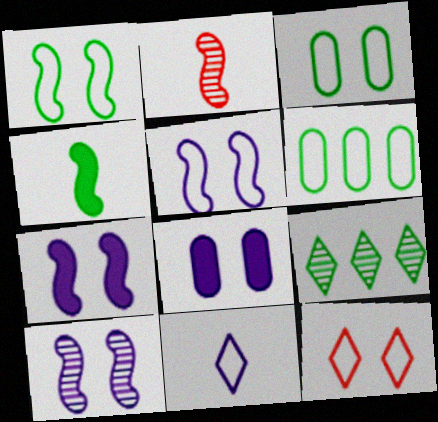[[3, 4, 9], 
[3, 5, 12], 
[5, 7, 10]]